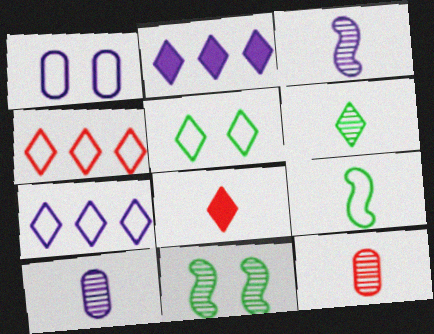[[1, 2, 3], 
[1, 4, 9], 
[3, 6, 12], 
[8, 9, 10]]